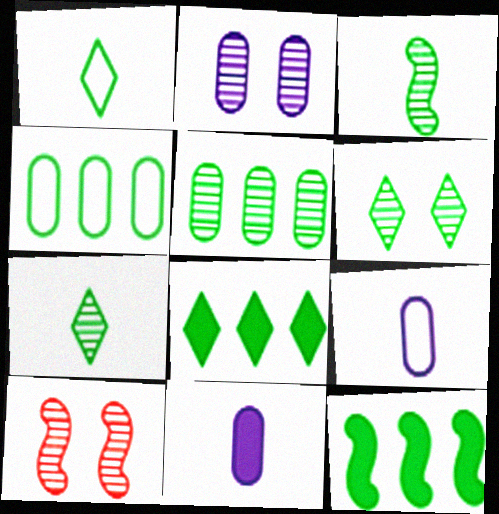[[1, 6, 8], 
[2, 6, 10], 
[3, 5, 6], 
[8, 9, 10]]